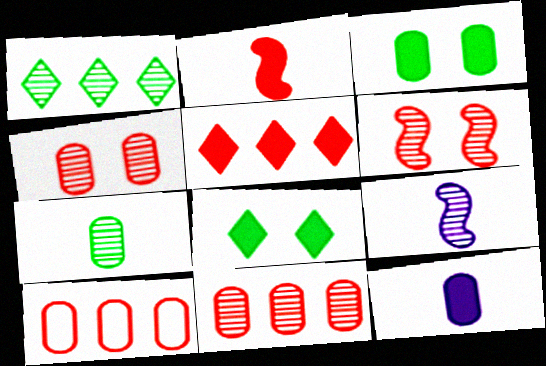[[1, 4, 9], 
[8, 9, 10]]